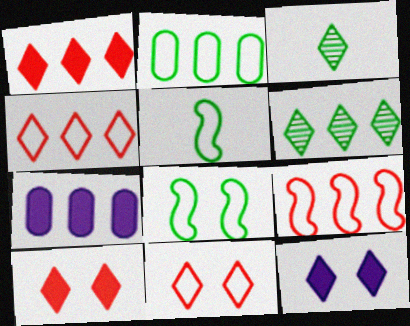[[3, 4, 12], 
[6, 7, 9]]